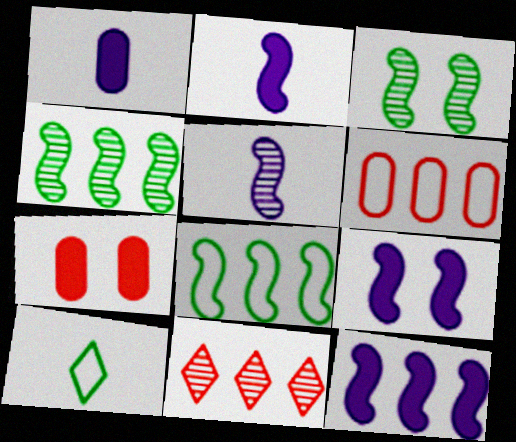[[2, 9, 12]]